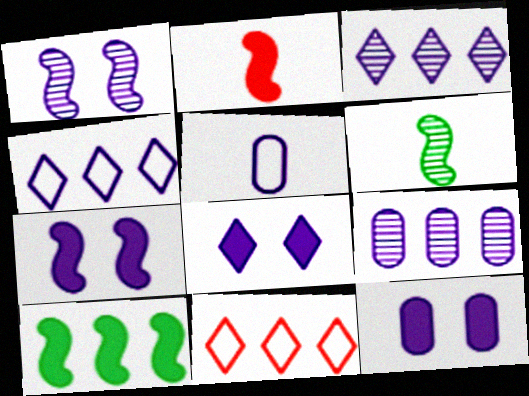[[2, 7, 10], 
[3, 5, 7], 
[5, 9, 12], 
[6, 11, 12], 
[7, 8, 12], 
[9, 10, 11]]